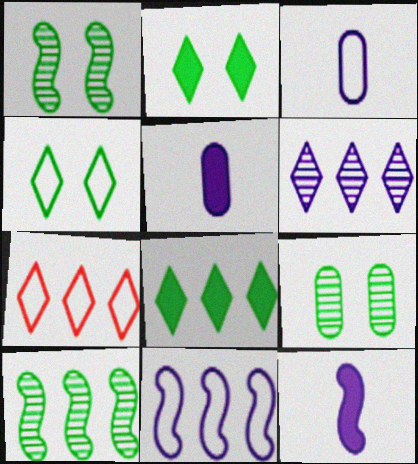[[1, 5, 7], 
[6, 7, 8], 
[7, 9, 12]]